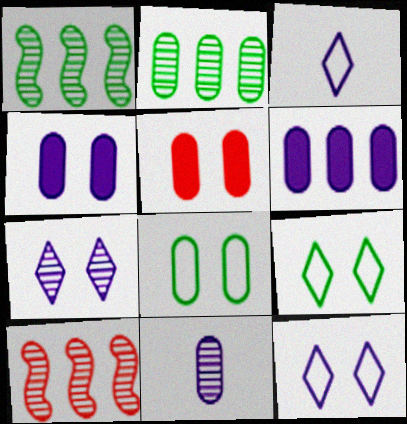[[1, 3, 5]]